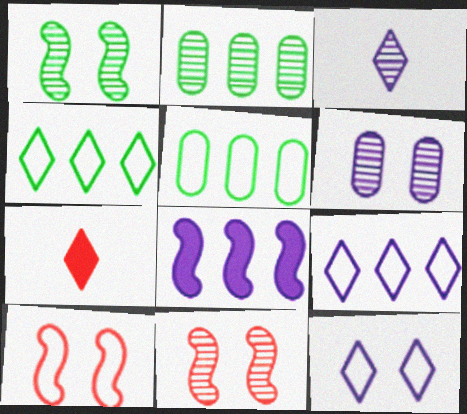[[2, 3, 11]]